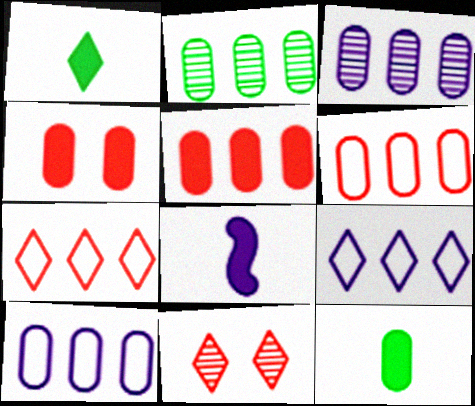[[1, 9, 11], 
[2, 5, 10]]